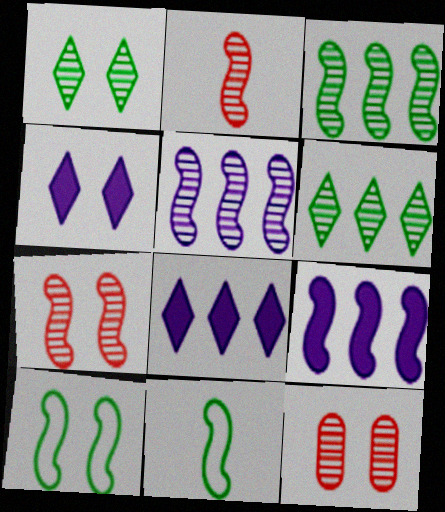[[2, 9, 10], 
[4, 10, 12], 
[7, 9, 11], 
[8, 11, 12]]